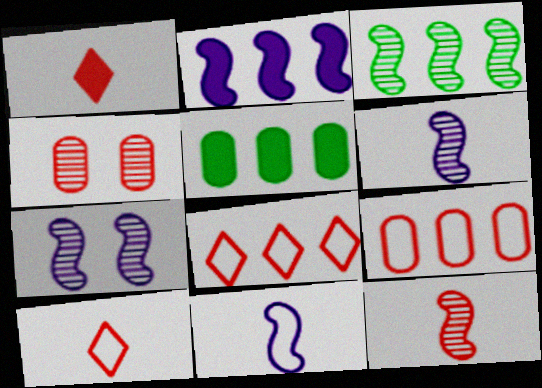[[2, 7, 11], 
[3, 7, 12], 
[5, 7, 10]]